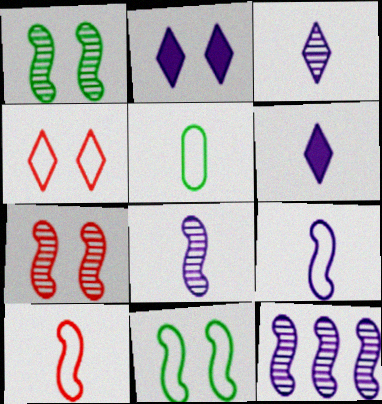[]